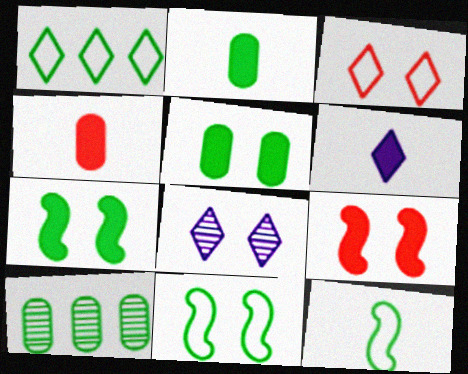[]